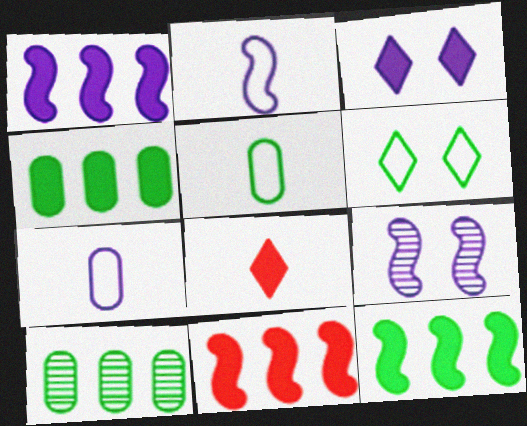[[1, 2, 9], 
[1, 11, 12]]